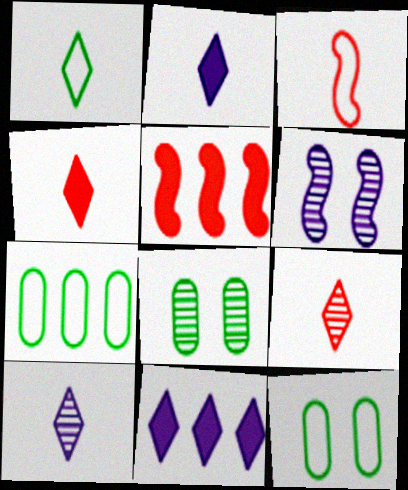[[1, 2, 9], 
[1, 4, 10], 
[3, 8, 11], 
[4, 6, 7], 
[5, 10, 12]]